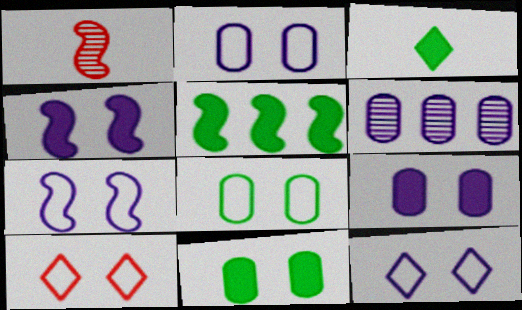[[1, 5, 7], 
[2, 7, 12], 
[3, 5, 11], 
[7, 8, 10]]